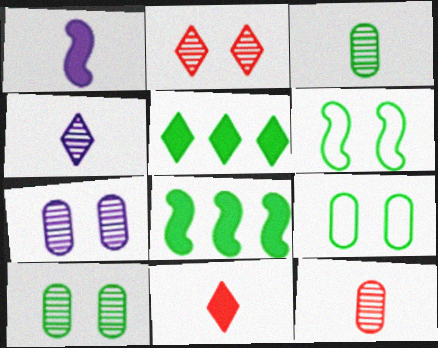[[3, 5, 6]]